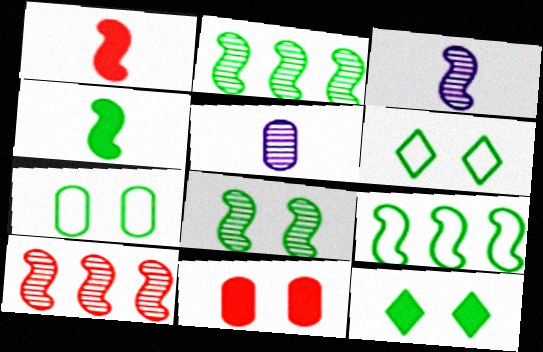[[3, 8, 10], 
[4, 8, 9], 
[7, 8, 12]]